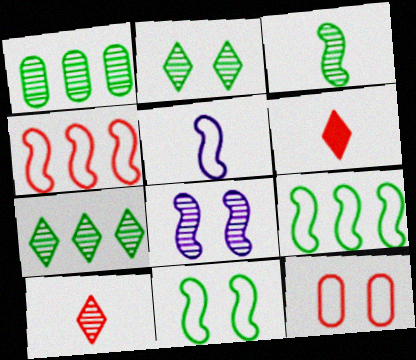[[1, 2, 3], 
[1, 8, 10], 
[4, 5, 11]]